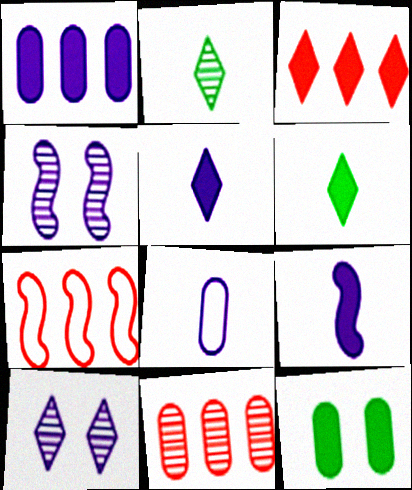[[2, 4, 11], 
[3, 7, 11], 
[3, 9, 12], 
[8, 11, 12]]